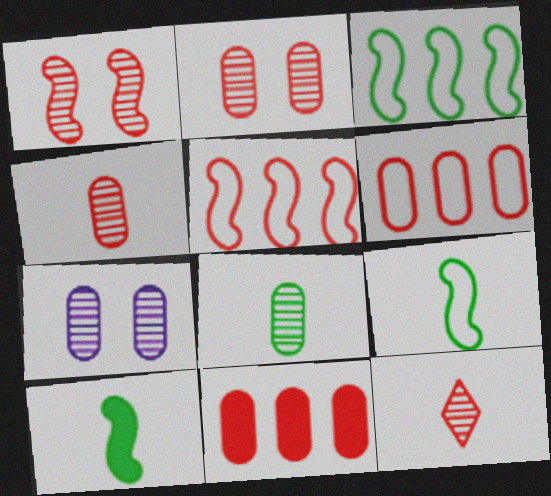[]